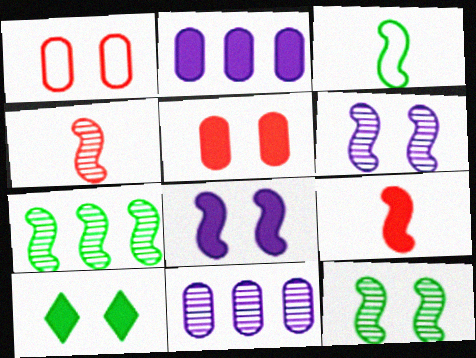[[1, 6, 10], 
[2, 9, 10], 
[4, 6, 7], 
[5, 8, 10]]